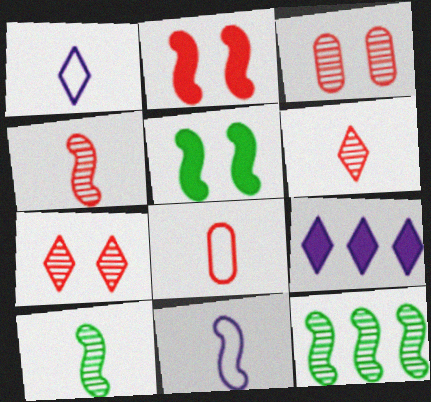[[2, 11, 12]]